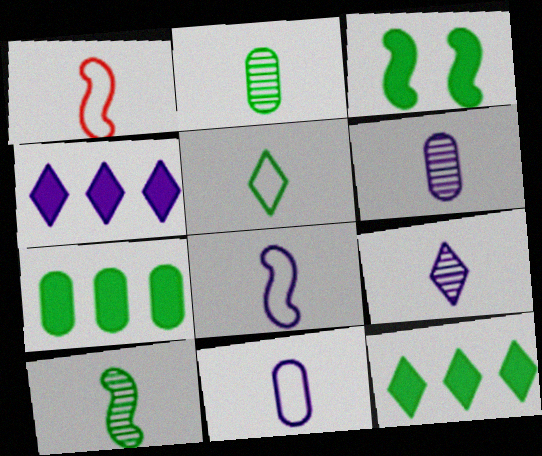[[1, 5, 11]]